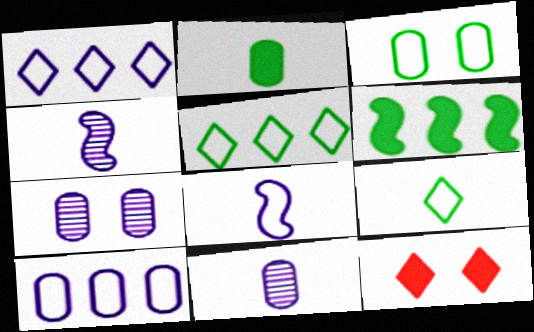[]